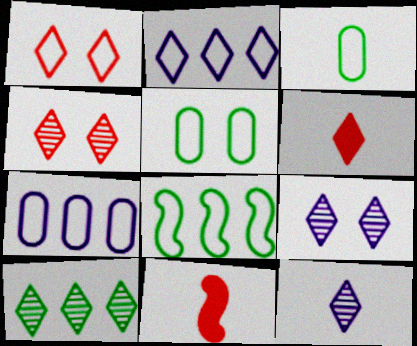[[3, 11, 12], 
[4, 10, 12]]